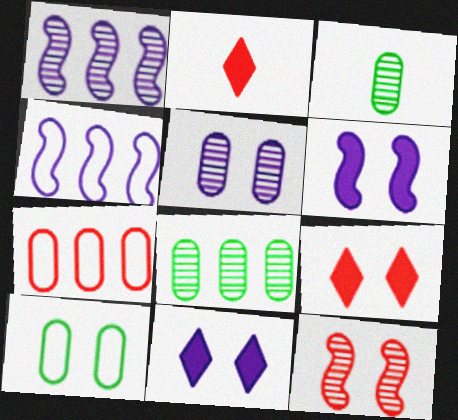[[1, 2, 10], 
[2, 7, 12], 
[3, 4, 9], 
[10, 11, 12]]